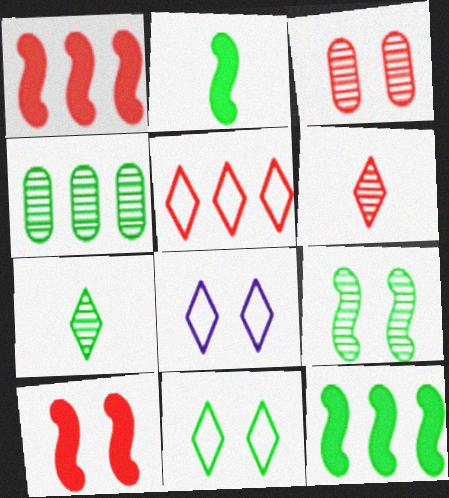[[2, 4, 11], 
[4, 7, 9]]